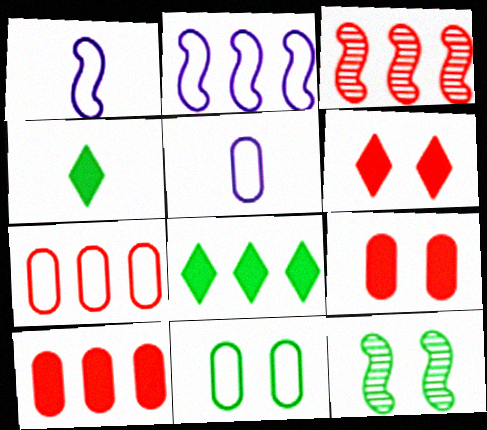[[5, 7, 11]]